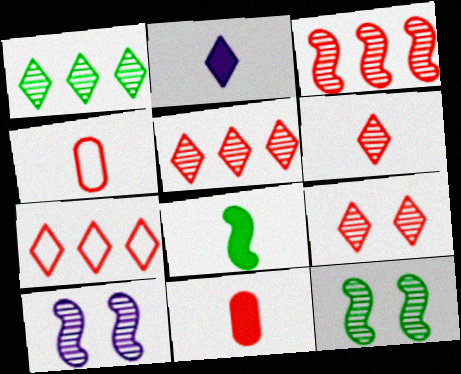[[2, 8, 11], 
[5, 6, 9]]